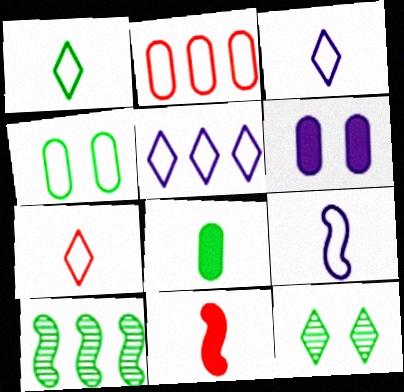[[1, 3, 7], 
[6, 7, 10]]